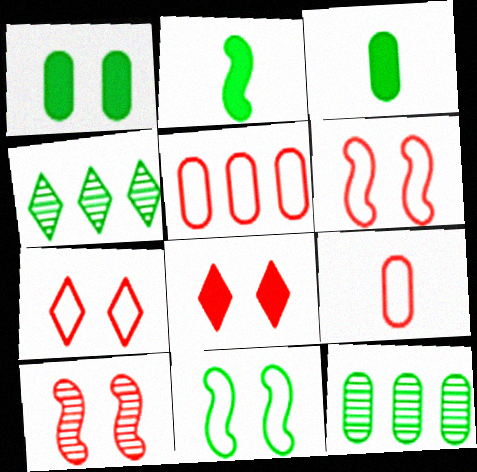[[3, 4, 11]]